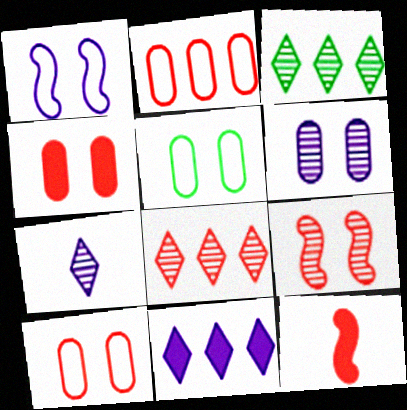[[4, 5, 6], 
[8, 10, 12]]